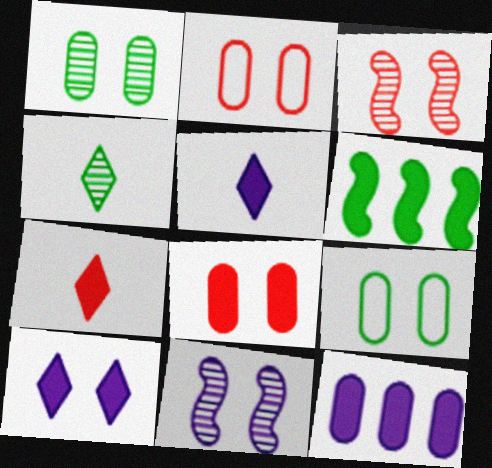[[3, 9, 10], 
[4, 6, 9], 
[5, 6, 8]]